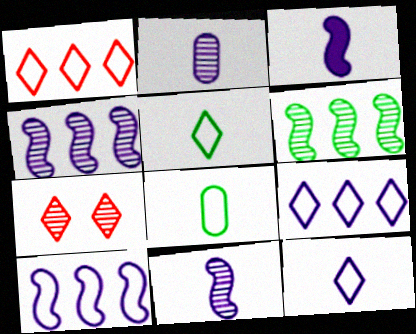[[2, 3, 12], 
[2, 6, 7]]